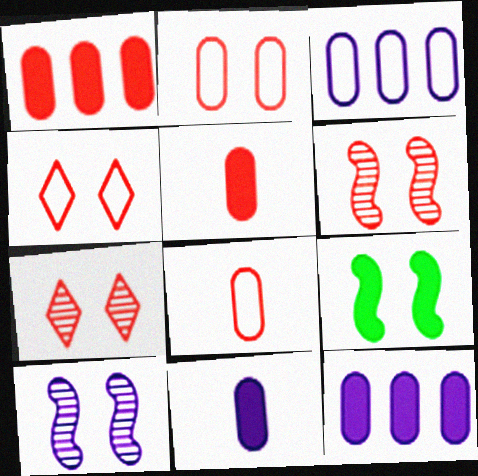[]